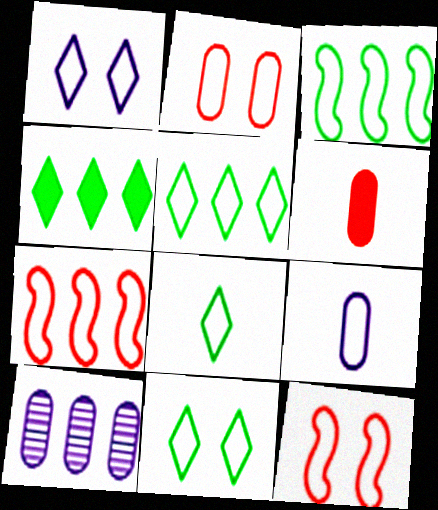[[4, 7, 10], 
[5, 8, 11], 
[5, 9, 12], 
[7, 9, 11]]